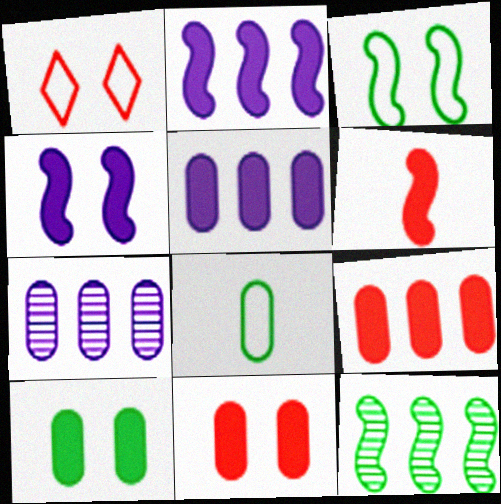[[7, 8, 11]]